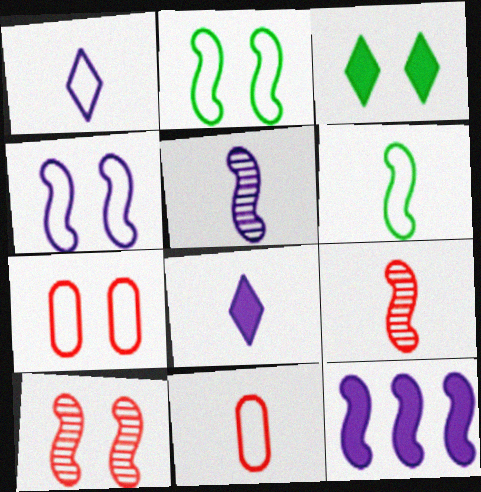[[1, 6, 11], 
[2, 9, 12], 
[4, 5, 12], 
[6, 10, 12]]